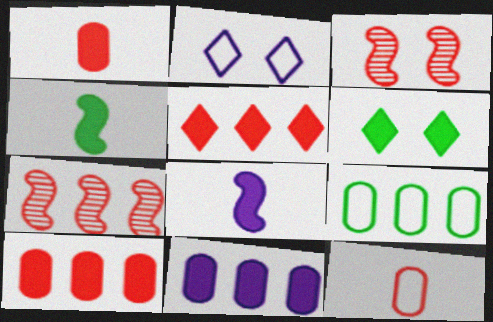[[3, 5, 12], 
[6, 8, 10]]